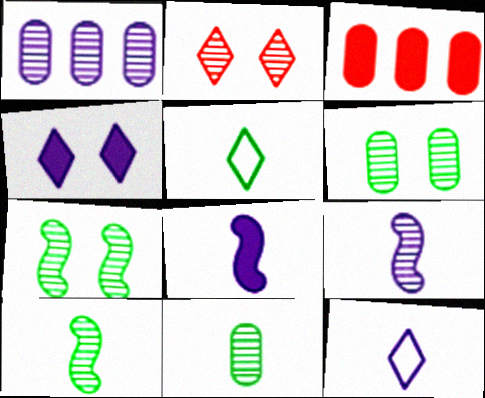[[1, 2, 10], 
[3, 7, 12]]